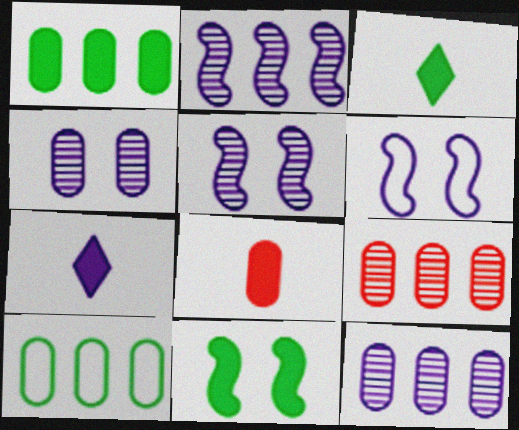[[1, 3, 11], 
[3, 6, 9], 
[4, 8, 10], 
[6, 7, 12]]